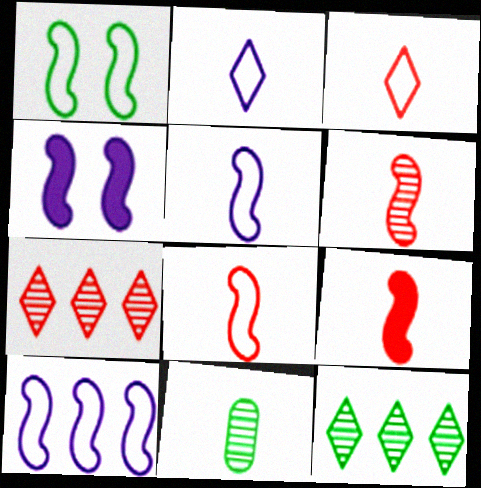[[1, 8, 10], 
[2, 9, 11], 
[6, 8, 9]]